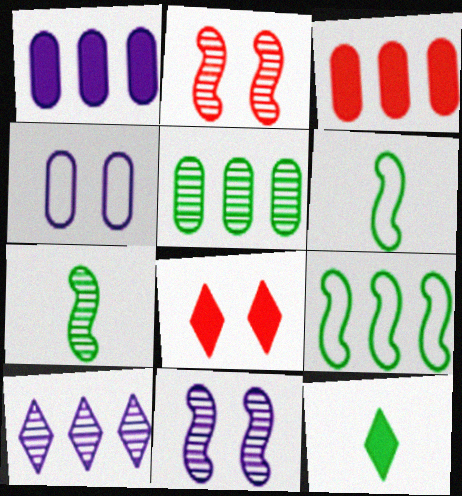[[3, 9, 10]]